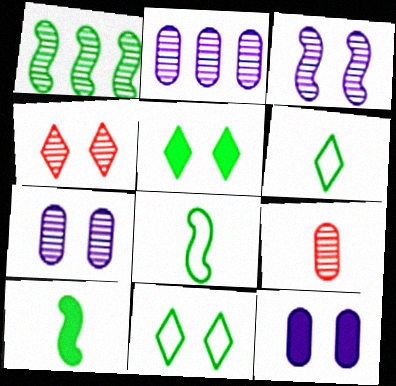[]